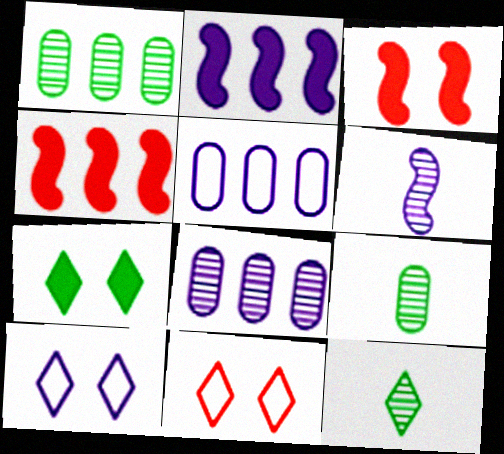[[2, 9, 11], 
[3, 5, 12], 
[4, 9, 10]]